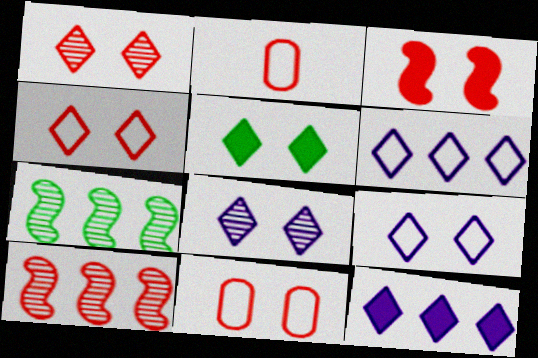[[1, 3, 11], 
[1, 5, 9], 
[4, 5, 8]]